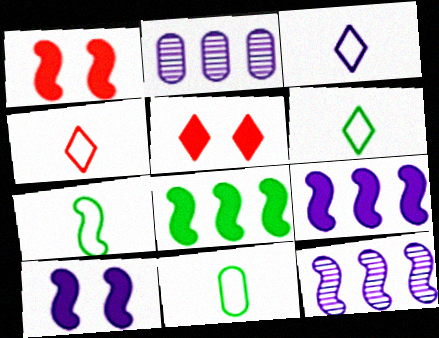[[1, 2, 6], 
[1, 7, 12], 
[2, 3, 10], 
[2, 5, 7], 
[3, 4, 6], 
[5, 11, 12], 
[6, 7, 11]]